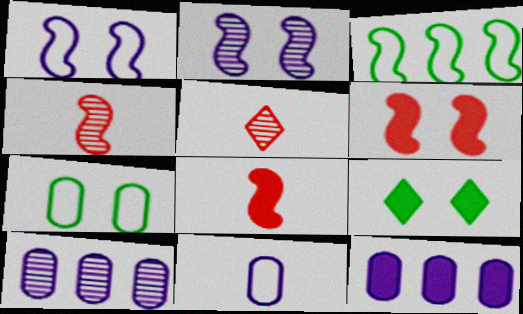[[2, 3, 8], 
[8, 9, 12]]